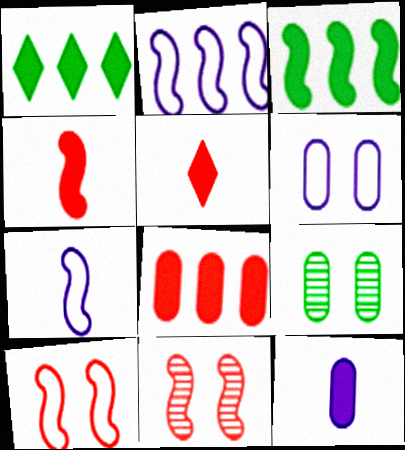[[2, 5, 9], 
[3, 7, 11]]